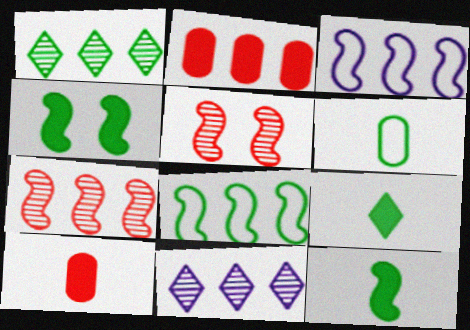[[1, 2, 3], 
[1, 4, 6], 
[2, 8, 11], 
[3, 5, 12]]